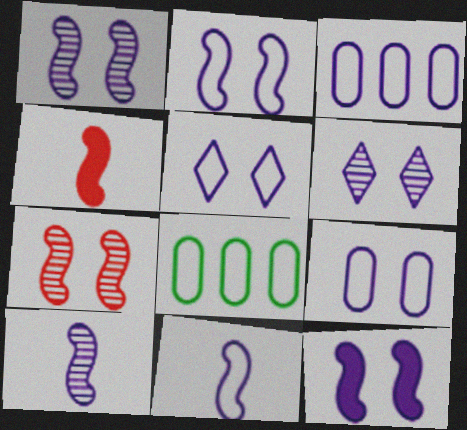[[1, 2, 12], 
[2, 5, 9], 
[3, 5, 11], 
[4, 6, 8], 
[6, 9, 12]]